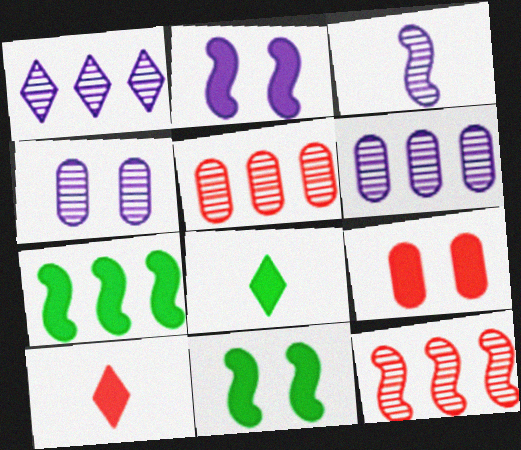[[1, 3, 4]]